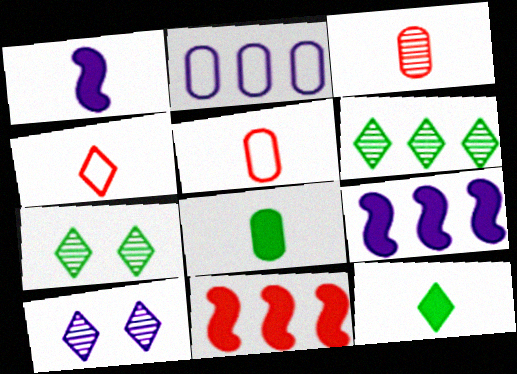[[1, 2, 10], 
[2, 6, 11], 
[5, 7, 9]]